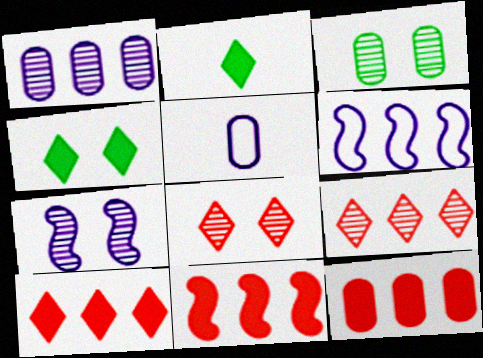[[3, 5, 12], 
[3, 7, 8], 
[10, 11, 12]]